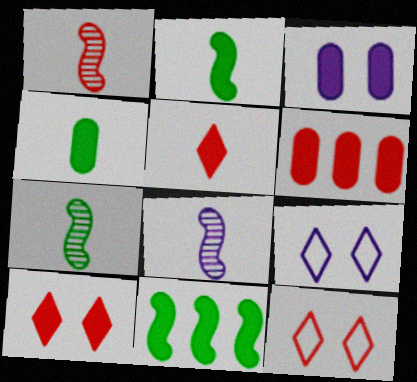[[1, 6, 12], 
[1, 7, 8], 
[3, 4, 6], 
[3, 5, 11], 
[6, 7, 9]]